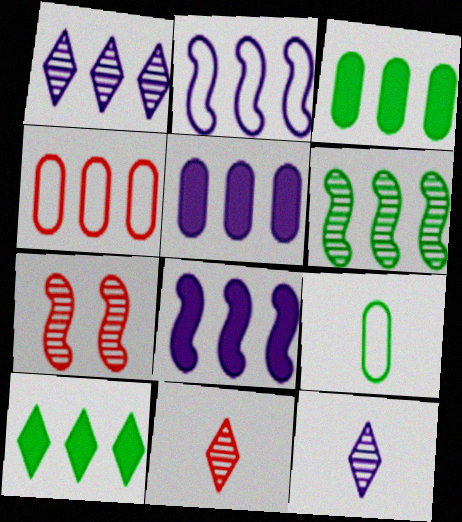[[1, 2, 5]]